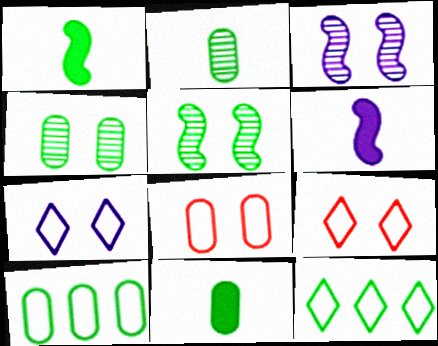[[1, 4, 12], 
[4, 10, 11], 
[5, 11, 12]]